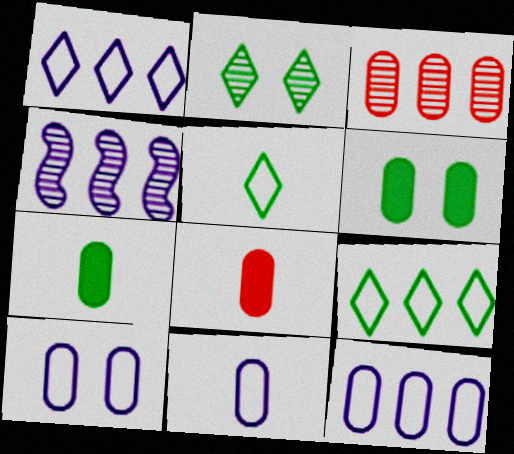[[3, 6, 11], 
[3, 7, 10], 
[10, 11, 12]]